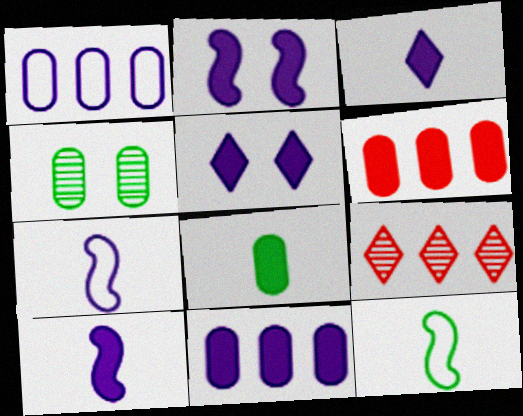[[2, 3, 11], 
[5, 10, 11]]